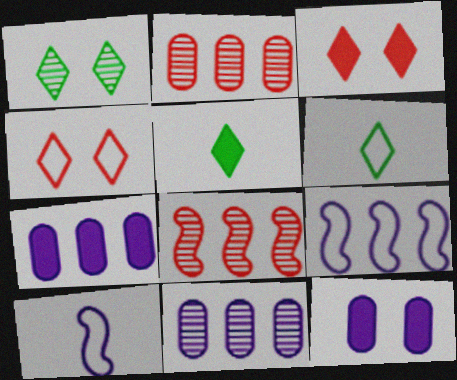[[6, 8, 12]]